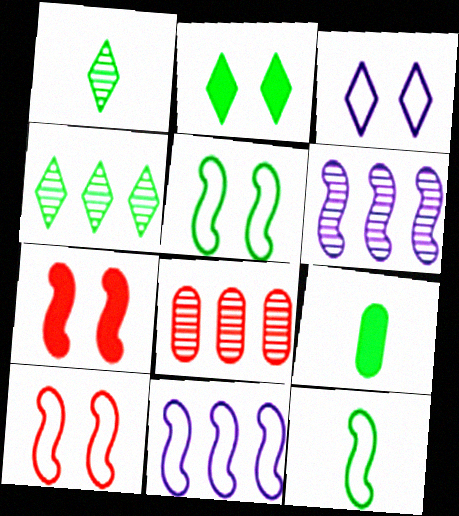[[1, 9, 12], 
[4, 5, 9], 
[4, 6, 8], 
[6, 7, 12], 
[10, 11, 12]]